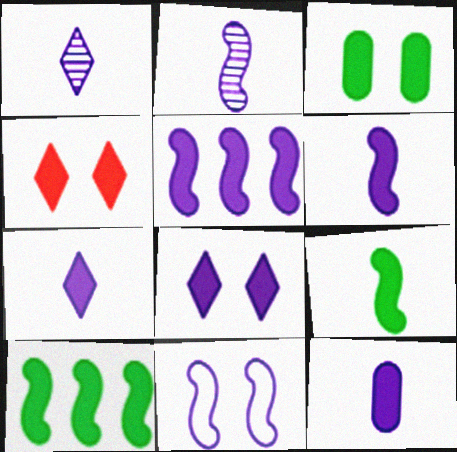[[2, 5, 11], 
[4, 10, 12], 
[5, 8, 12], 
[6, 7, 12]]